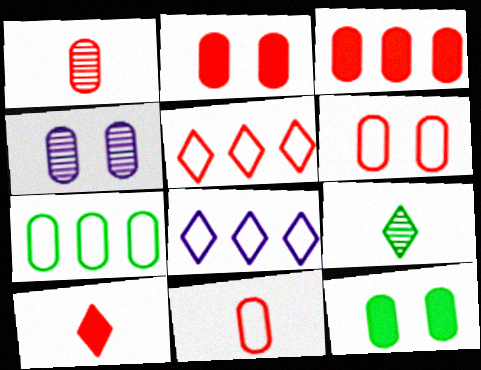[[1, 3, 6], 
[4, 6, 12]]